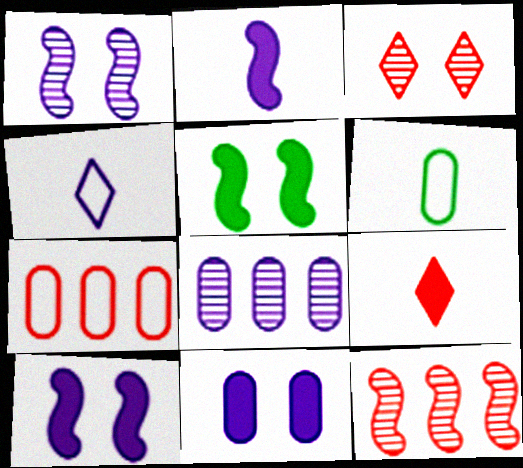[[4, 8, 10]]